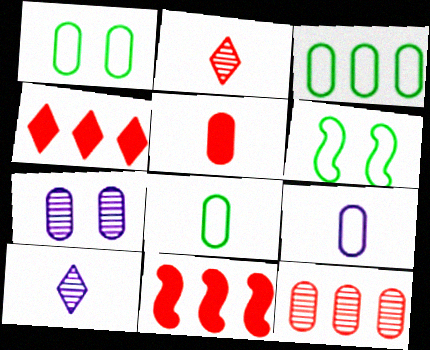[[1, 3, 8], 
[1, 10, 11], 
[3, 5, 7]]